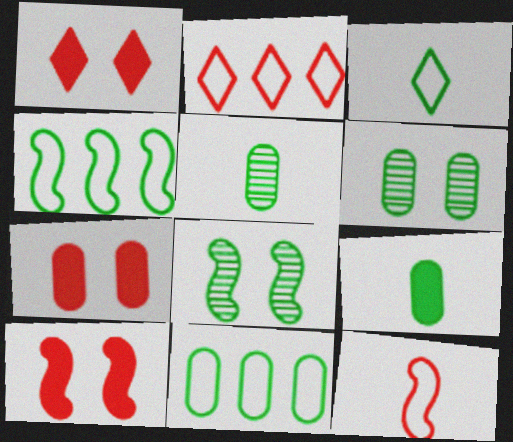[[1, 7, 10], 
[6, 9, 11]]